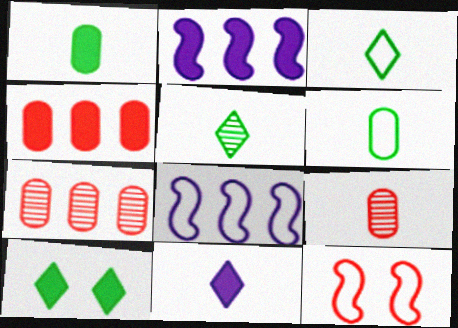[[8, 9, 10]]